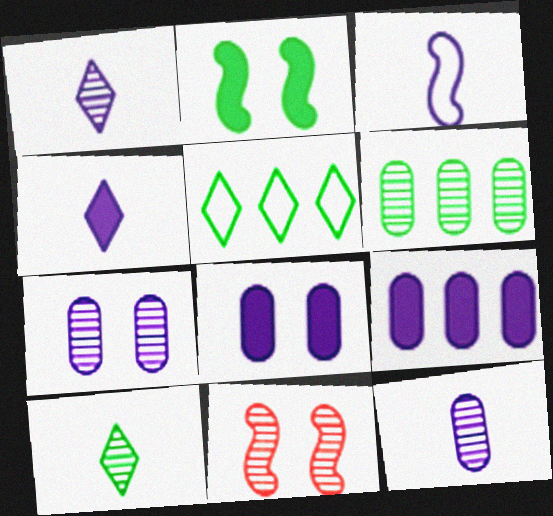[[1, 6, 11], 
[3, 4, 12]]